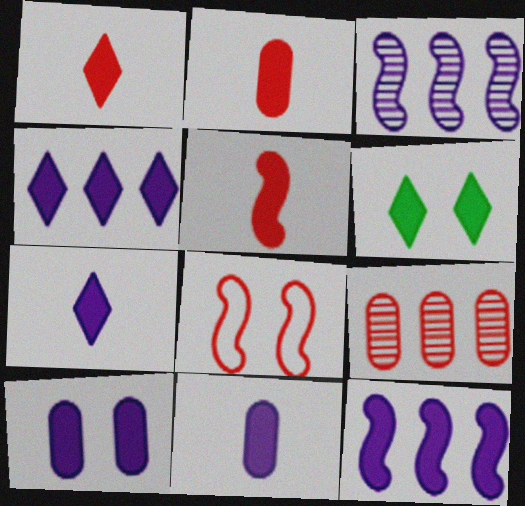[[1, 2, 5], 
[1, 4, 6], 
[1, 8, 9], 
[2, 6, 12], 
[7, 10, 12]]